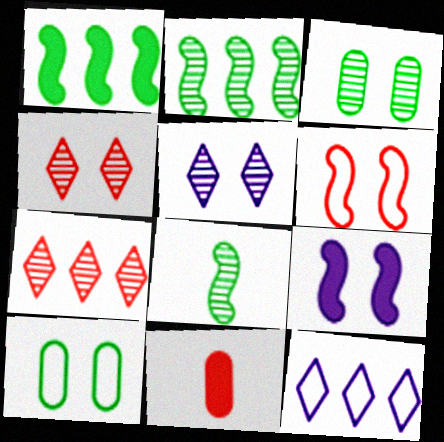[[4, 9, 10], 
[6, 7, 11]]